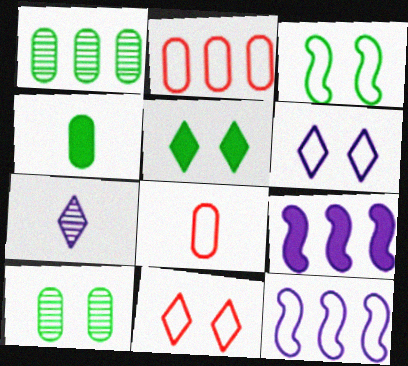[[3, 5, 10]]